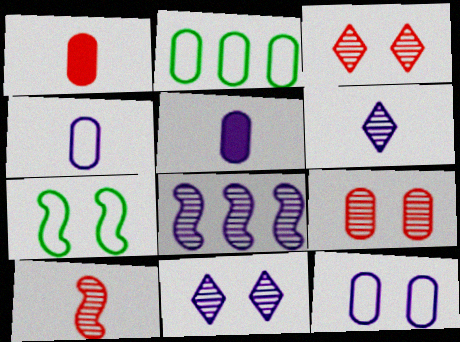[[2, 5, 9]]